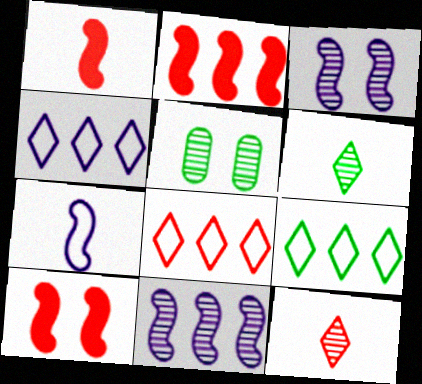[[1, 2, 10], 
[1, 4, 5], 
[4, 8, 9], 
[5, 11, 12]]